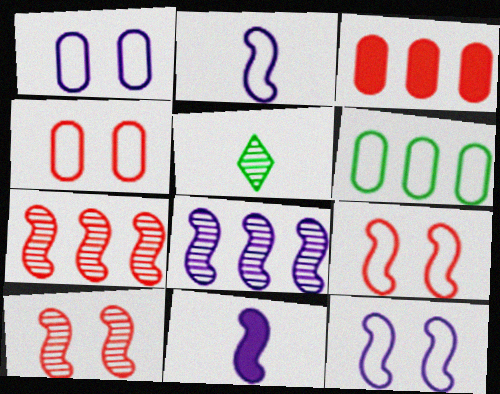[[3, 5, 12], 
[8, 11, 12]]